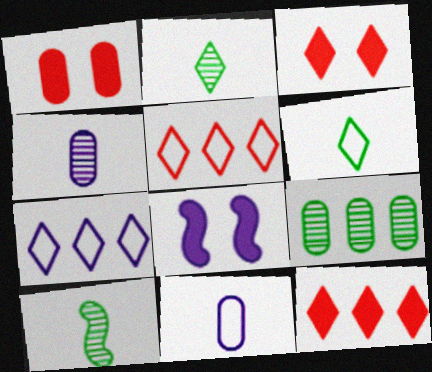[[1, 7, 10], 
[1, 9, 11], 
[2, 3, 7], 
[4, 7, 8]]